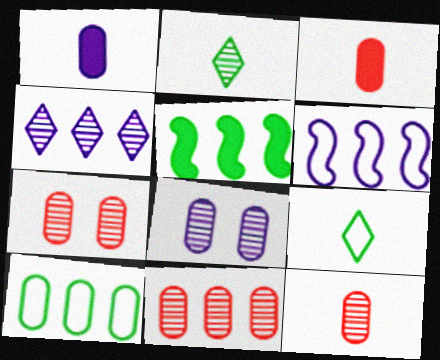[[1, 7, 10], 
[3, 8, 10], 
[7, 11, 12]]